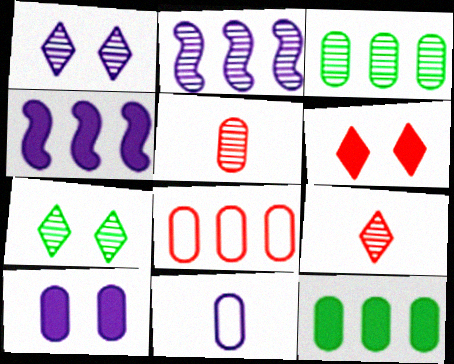[[1, 4, 11], 
[2, 5, 7]]